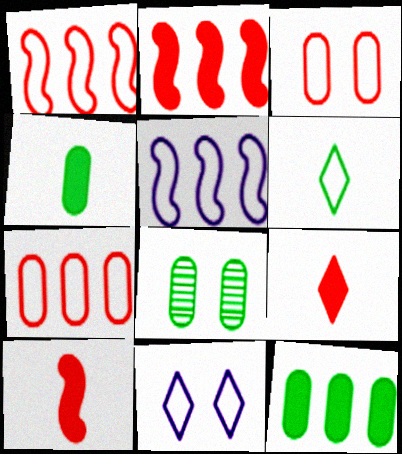[[3, 5, 6], 
[5, 8, 9]]